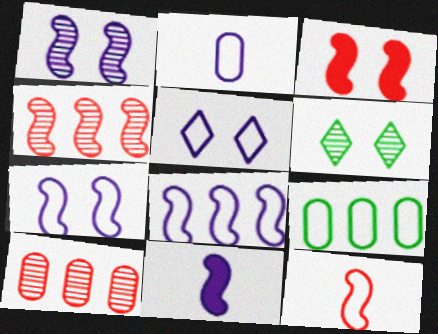[[1, 8, 11], 
[2, 5, 8], 
[3, 4, 12], 
[5, 9, 12]]